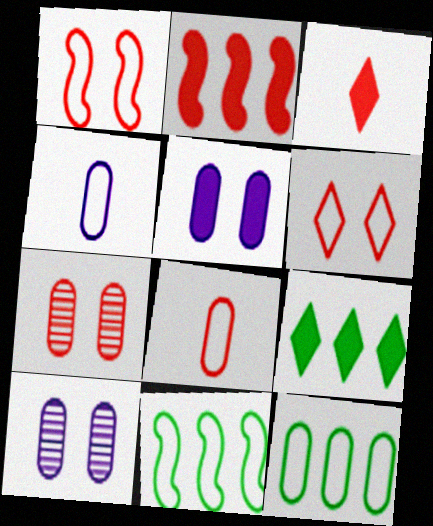[[3, 10, 11], 
[4, 6, 11]]